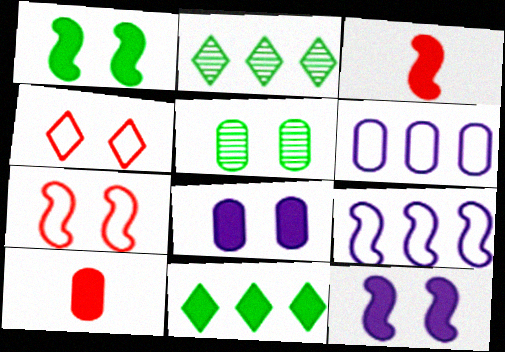[[3, 8, 11], 
[4, 5, 12], 
[5, 6, 10], 
[10, 11, 12]]